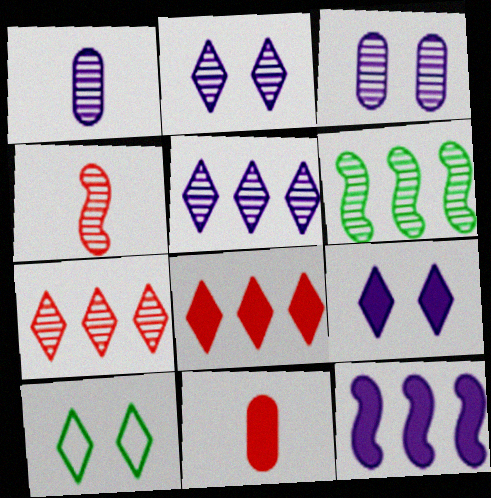[]